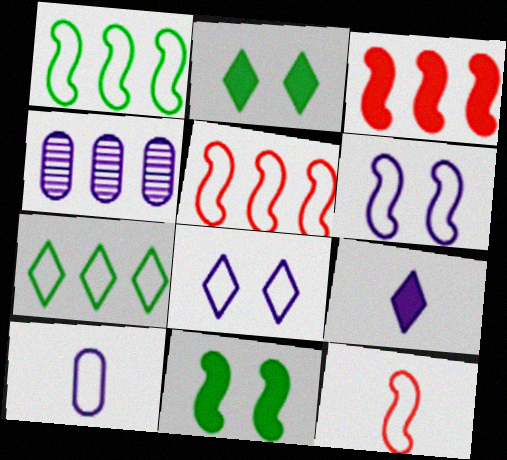[[1, 6, 12], 
[2, 4, 12], 
[3, 4, 7], 
[4, 6, 9]]